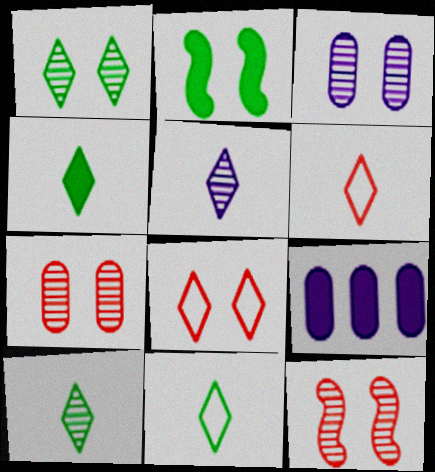[[1, 3, 12], 
[2, 3, 8], 
[4, 5, 6], 
[4, 10, 11], 
[9, 11, 12]]